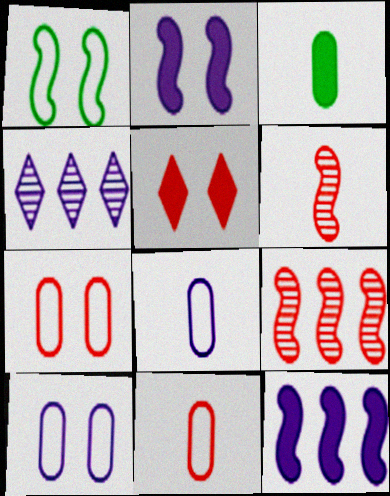[[1, 6, 12], 
[2, 4, 8], 
[3, 5, 12], 
[5, 9, 11]]